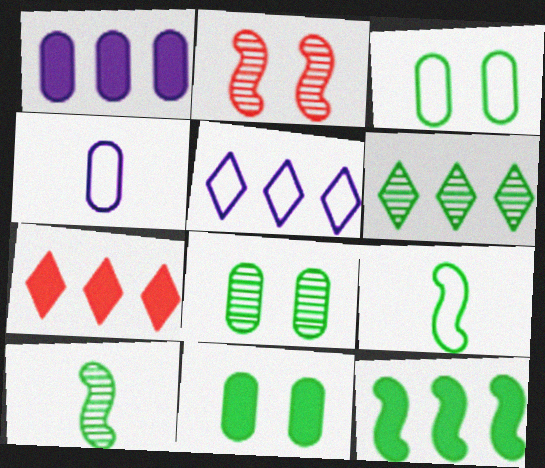[[1, 7, 12], 
[3, 8, 11], 
[5, 6, 7], 
[6, 8, 10], 
[6, 9, 11]]